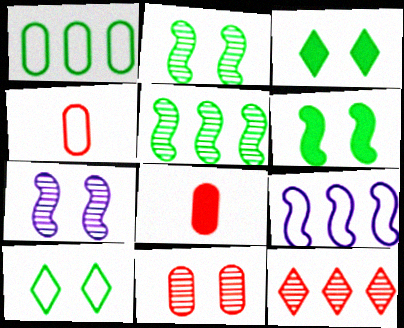[[4, 9, 10]]